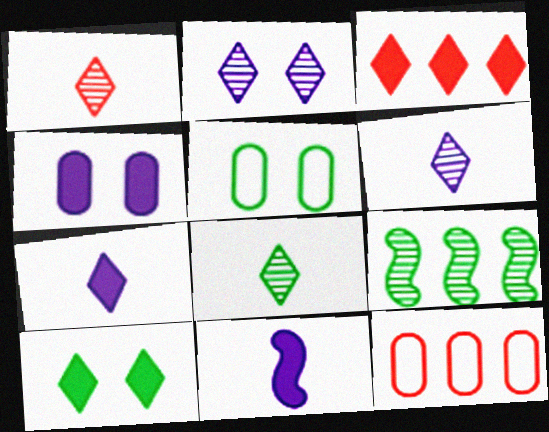[[1, 6, 8], 
[3, 7, 10]]